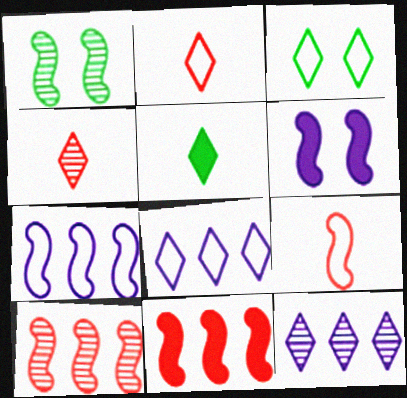[[2, 3, 8]]